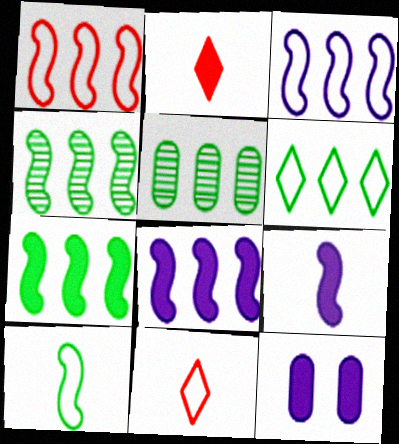[[1, 4, 8], 
[2, 7, 12], 
[4, 11, 12], 
[5, 6, 7]]